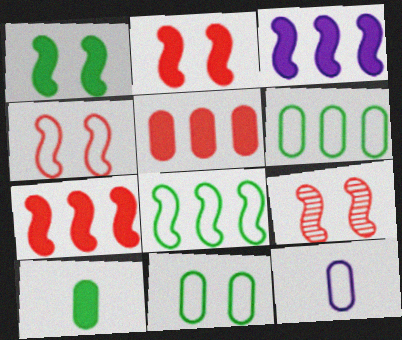[[2, 4, 9]]